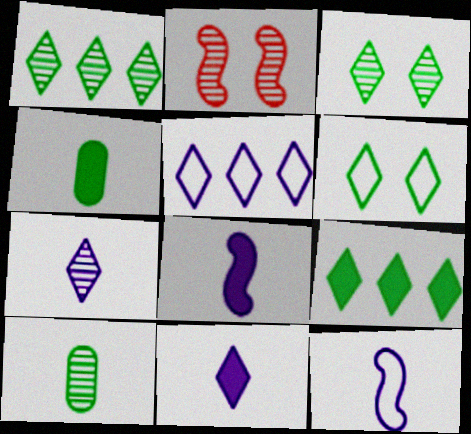[[2, 4, 5]]